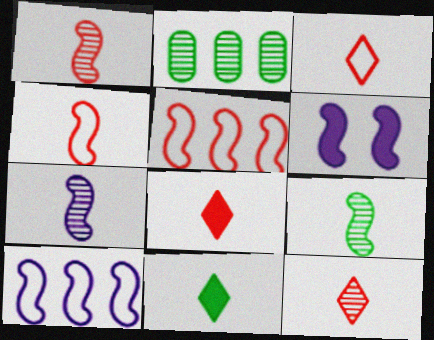[[1, 7, 9], 
[2, 3, 6], 
[3, 8, 12], 
[5, 6, 9], 
[6, 7, 10]]